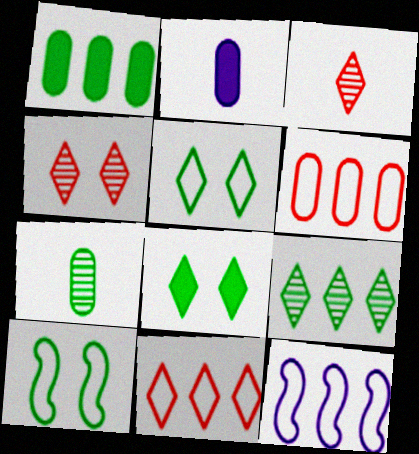[]